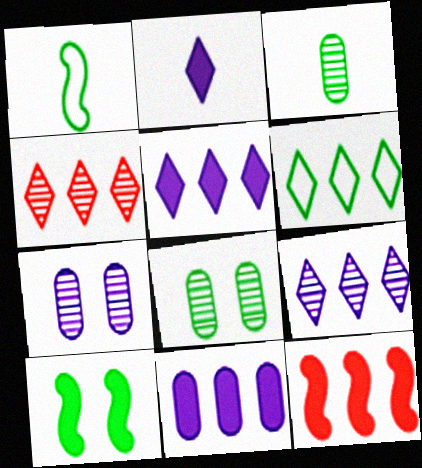[[3, 6, 10], 
[4, 5, 6]]